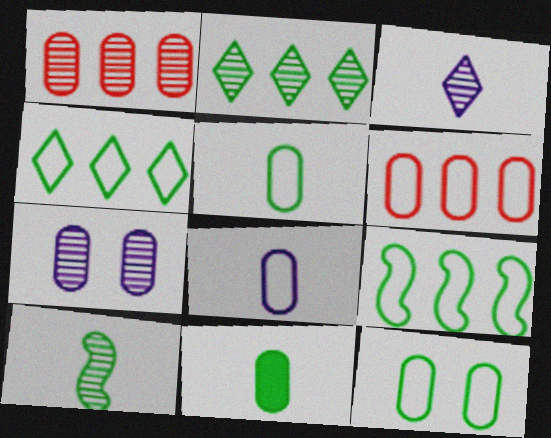[[6, 7, 11], 
[6, 8, 12]]